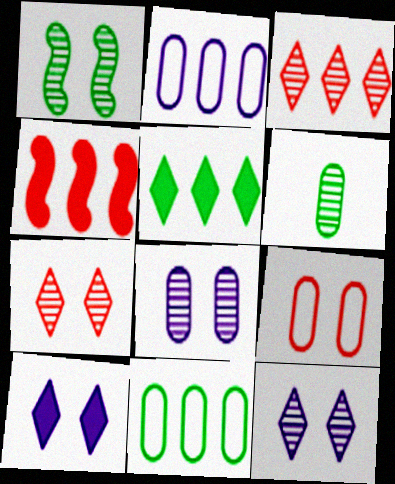[[1, 7, 8], 
[1, 9, 10]]